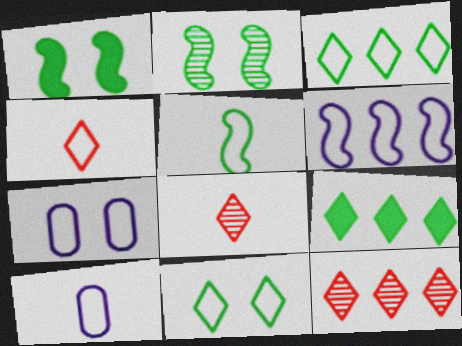[[1, 10, 12], 
[4, 5, 10]]